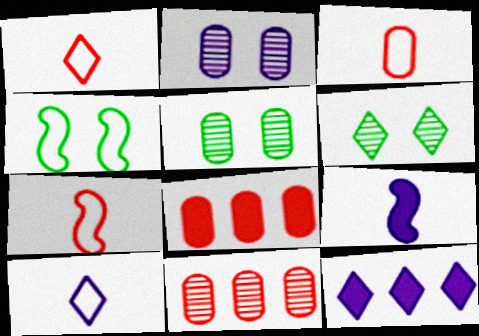[[1, 3, 7], 
[1, 6, 12], 
[5, 7, 12]]